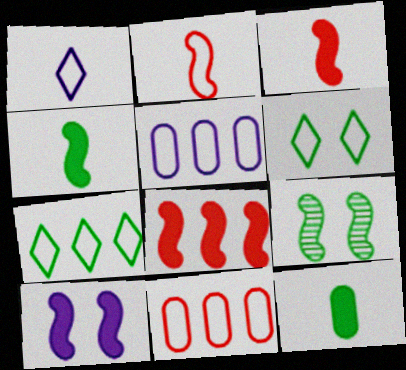[[2, 5, 6], 
[4, 8, 10], 
[7, 9, 12]]